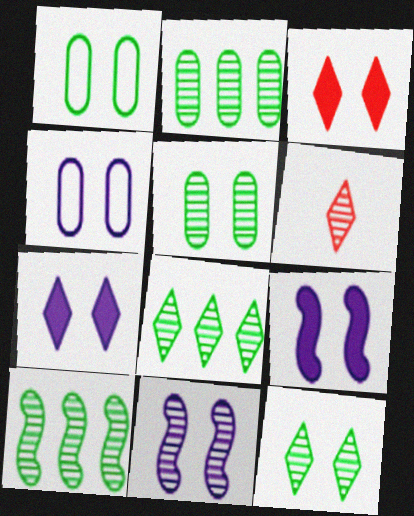[[1, 3, 11], 
[2, 6, 11], 
[2, 8, 10], 
[4, 7, 11]]